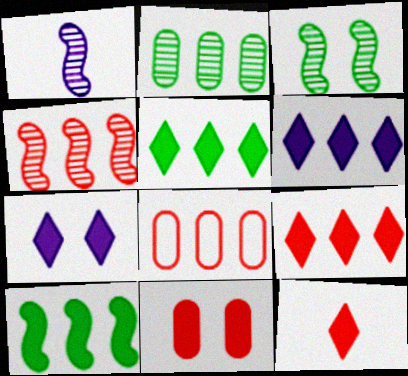[[1, 3, 4], 
[4, 8, 9], 
[5, 6, 9], 
[5, 7, 12]]